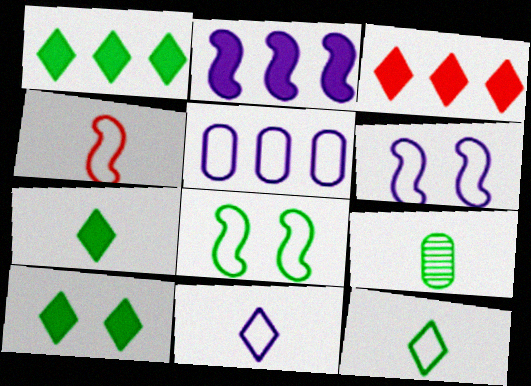[[1, 7, 10], 
[1, 8, 9], 
[3, 6, 9], 
[5, 6, 11]]